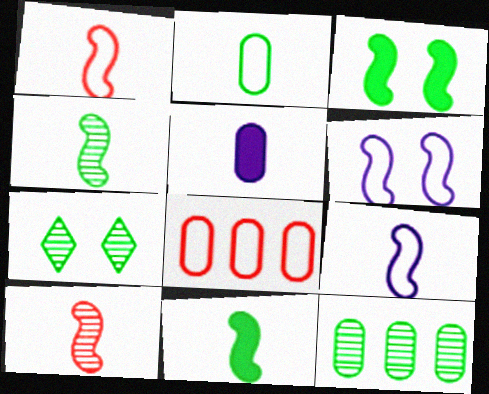[[4, 7, 12], 
[9, 10, 11]]